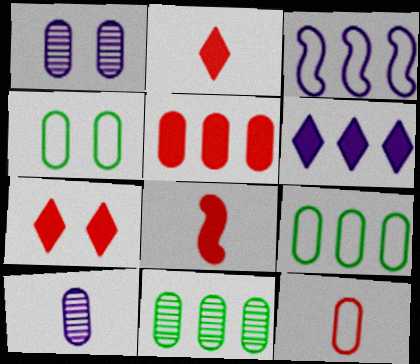[[4, 5, 10], 
[5, 7, 8]]